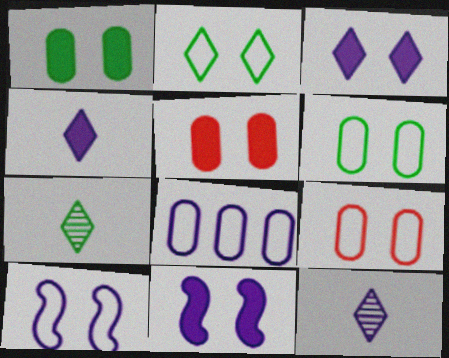[[2, 9, 10], 
[8, 11, 12]]